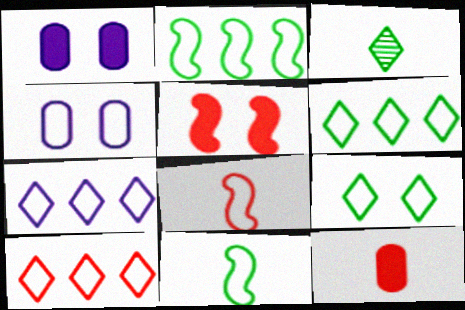[[4, 6, 8], 
[4, 10, 11], 
[6, 7, 10]]